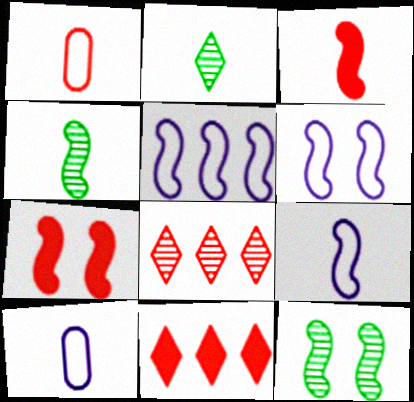[[1, 7, 8], 
[2, 3, 10], 
[3, 4, 9], 
[3, 5, 12], 
[4, 5, 7], 
[5, 6, 9], 
[6, 7, 12], 
[10, 11, 12]]